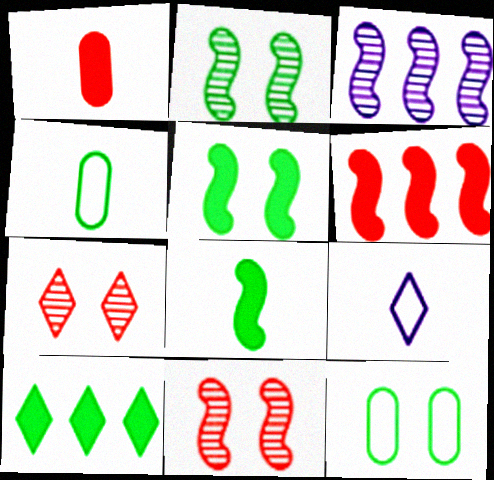[[2, 4, 10], 
[7, 9, 10]]